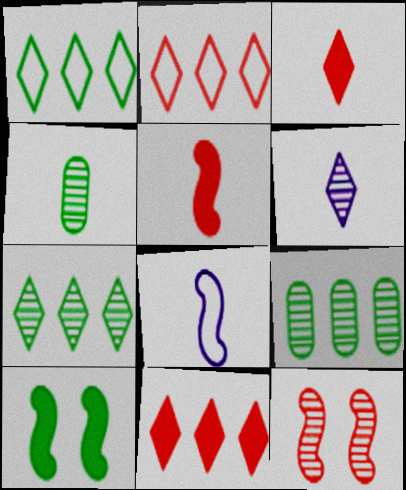[[1, 4, 10], 
[3, 4, 8], 
[6, 9, 12]]